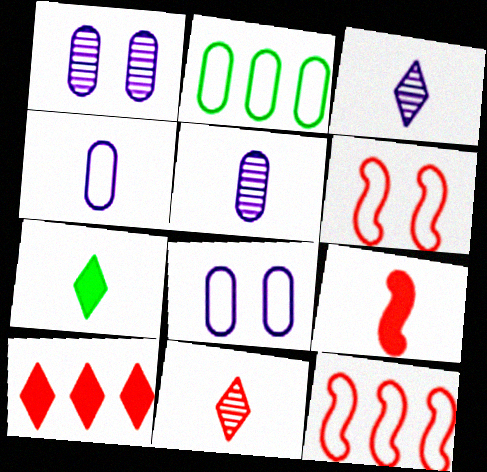[[1, 7, 12]]